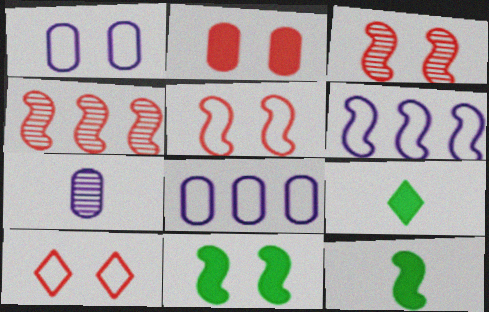[[1, 4, 9], 
[2, 3, 10], 
[3, 6, 12], 
[3, 8, 9]]